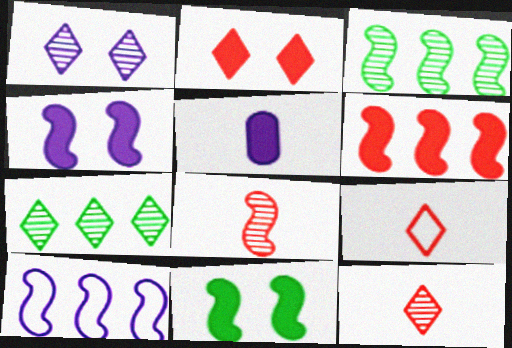[[1, 5, 10], 
[1, 7, 12], 
[3, 6, 10], 
[8, 10, 11]]